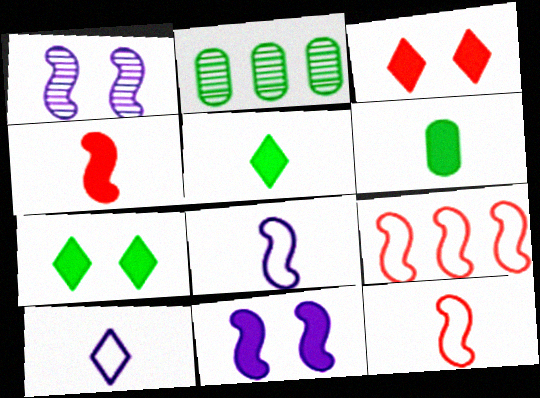[[2, 3, 8]]